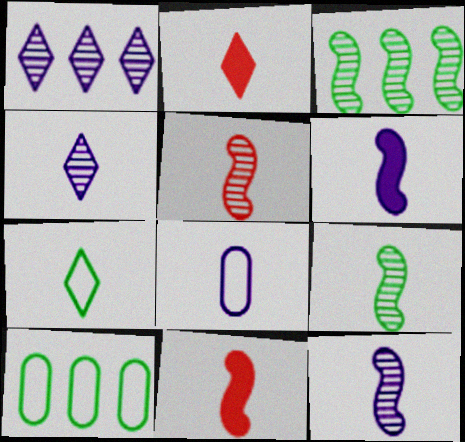[[2, 4, 7], 
[2, 8, 9], 
[4, 6, 8], 
[5, 9, 12]]